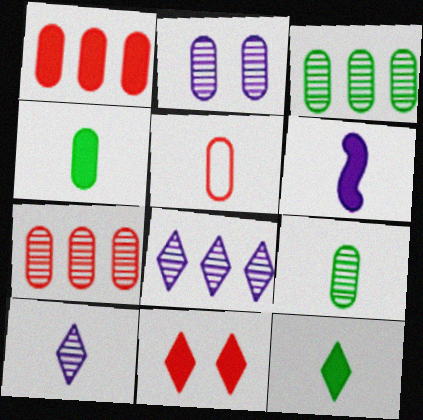[[2, 7, 9]]